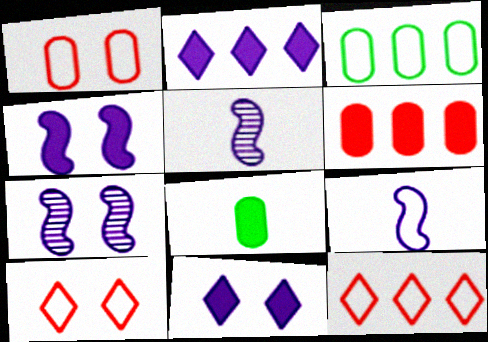[[3, 9, 10], 
[7, 8, 12]]